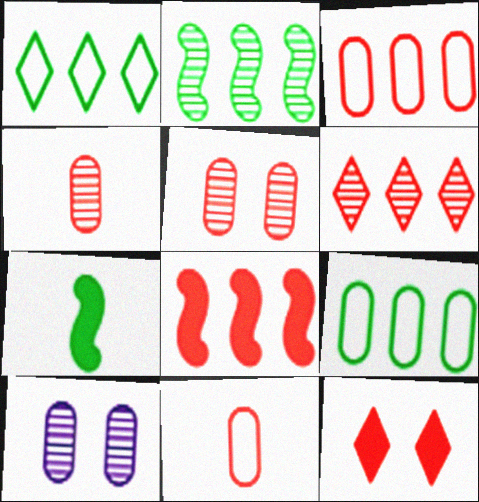[[3, 6, 8]]